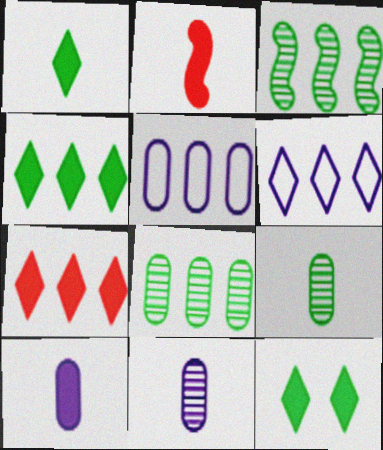[[1, 2, 10], 
[1, 4, 12], 
[3, 5, 7]]